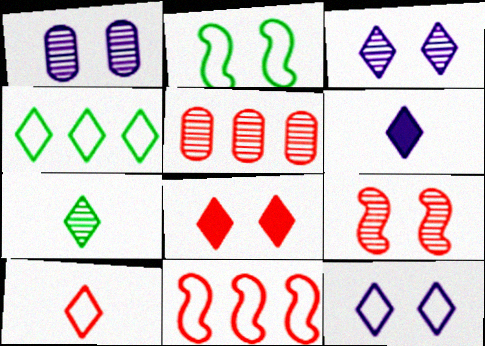[[1, 2, 8], 
[2, 5, 6], 
[4, 10, 12], 
[6, 7, 10]]